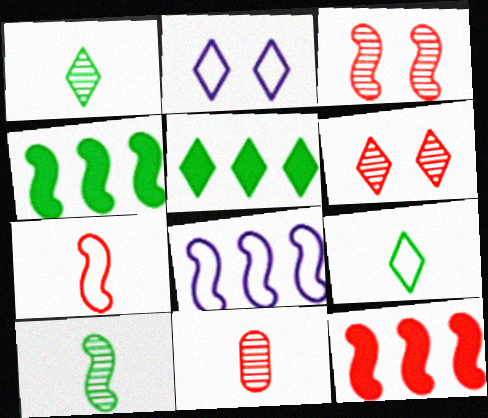[[2, 4, 11], 
[3, 7, 12]]